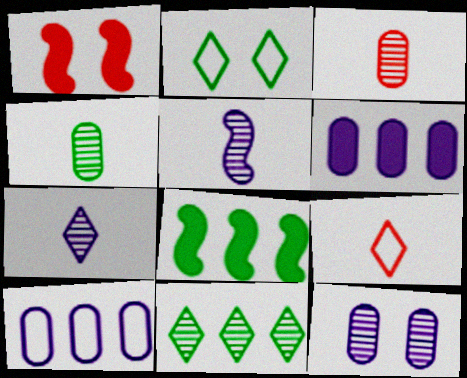[[1, 2, 12], 
[2, 4, 8], 
[8, 9, 12]]